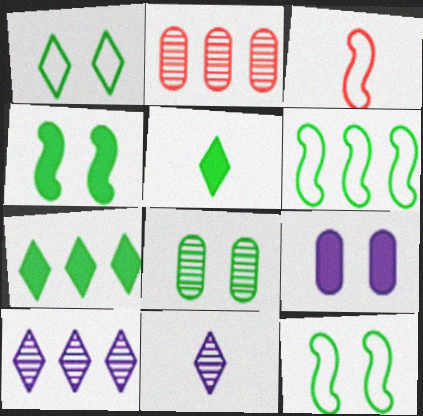[[1, 4, 8], 
[5, 6, 8]]